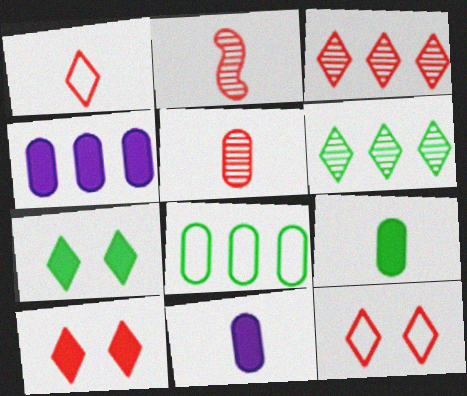[[1, 3, 10]]